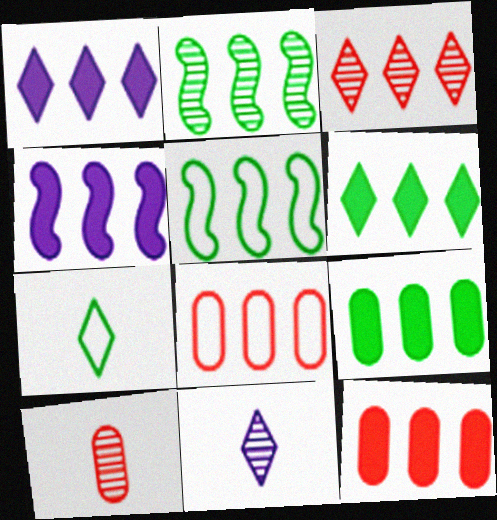[[1, 2, 8], 
[4, 6, 12]]